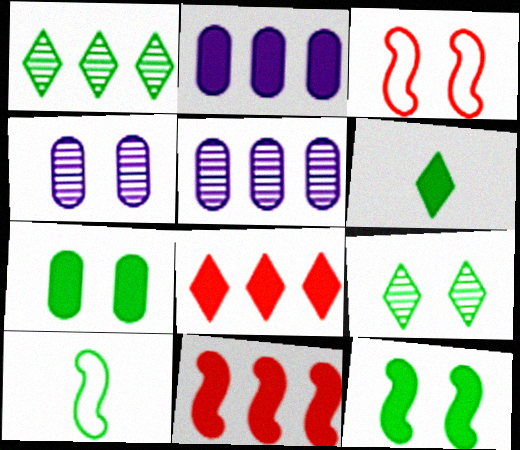[[1, 7, 10], 
[3, 5, 6], 
[4, 8, 10]]